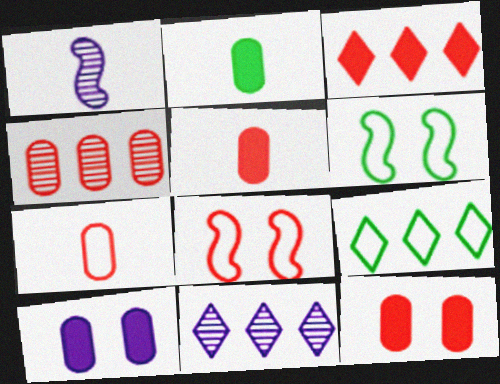[[1, 9, 12], 
[2, 8, 11], 
[3, 9, 11], 
[4, 7, 12], 
[5, 6, 11]]